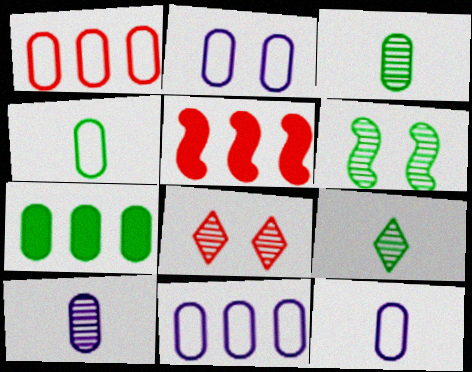[[1, 2, 4], 
[2, 5, 9], 
[2, 11, 12]]